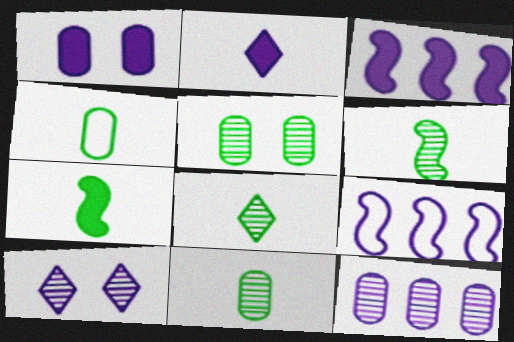[[1, 2, 3], 
[4, 7, 8], 
[6, 8, 11]]